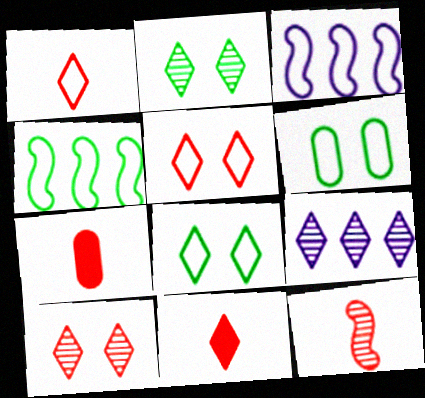[[1, 3, 6], 
[1, 7, 12], 
[2, 3, 7], 
[8, 9, 11]]